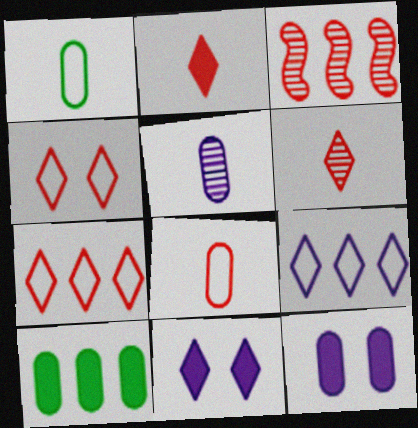[[1, 3, 11], 
[3, 9, 10]]